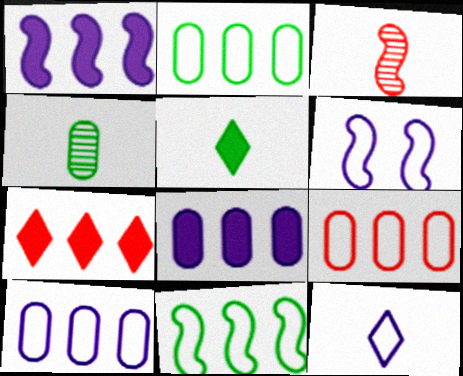[[2, 9, 10], 
[4, 6, 7], 
[6, 10, 12]]